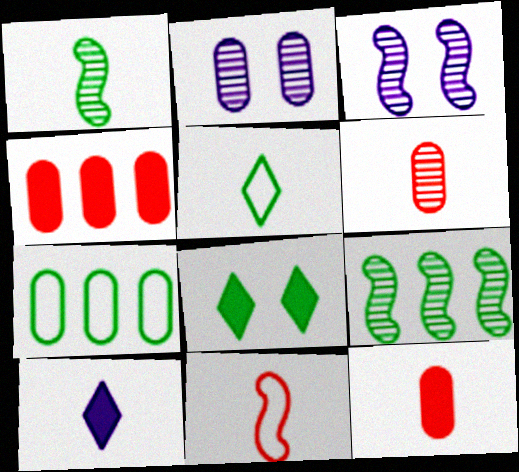[[1, 7, 8], 
[2, 7, 12], 
[3, 4, 5]]